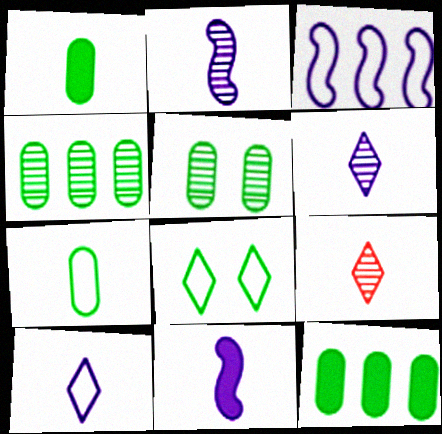[[5, 7, 12], 
[7, 9, 11]]